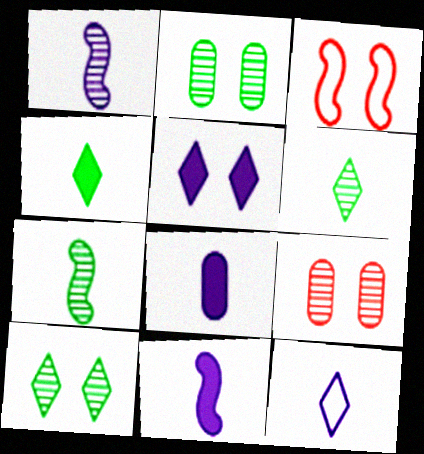[[1, 8, 12], 
[2, 3, 5]]